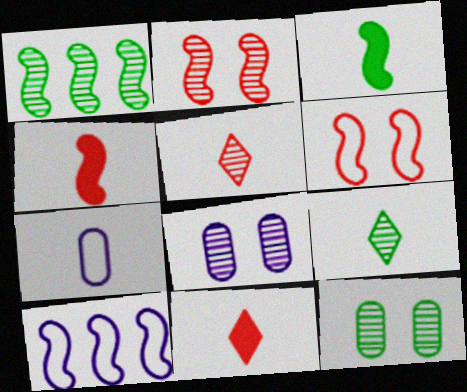[[1, 5, 8], 
[1, 9, 12], 
[2, 3, 10], 
[3, 5, 7], 
[4, 7, 9], 
[10, 11, 12]]